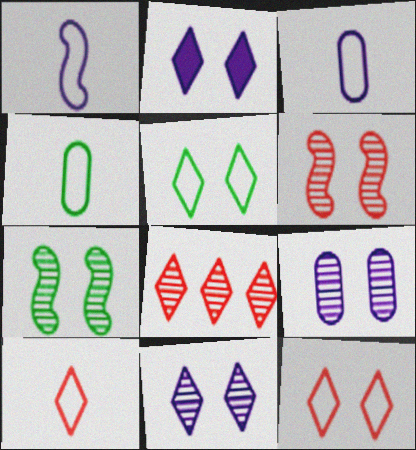[[1, 4, 10]]